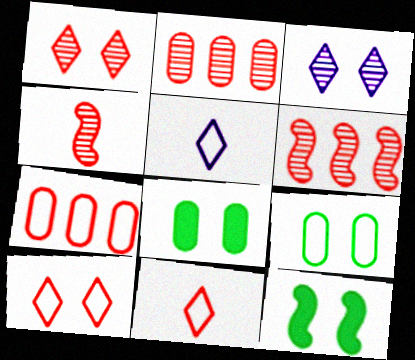[[1, 2, 4], 
[2, 5, 12], 
[5, 6, 8]]